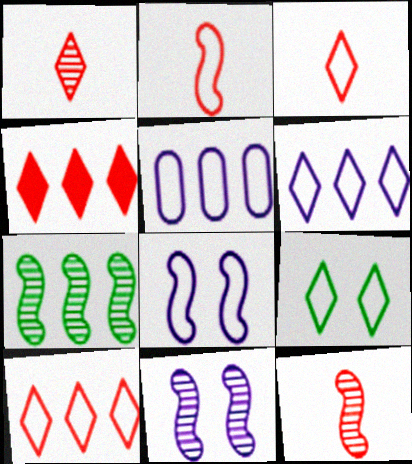[[2, 5, 9], 
[3, 6, 9], 
[4, 5, 7], 
[7, 11, 12]]